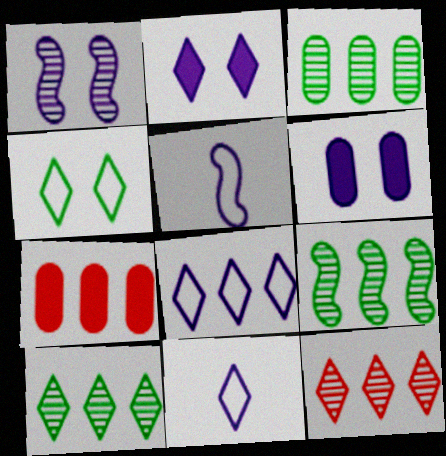[[3, 9, 10], 
[7, 8, 9]]